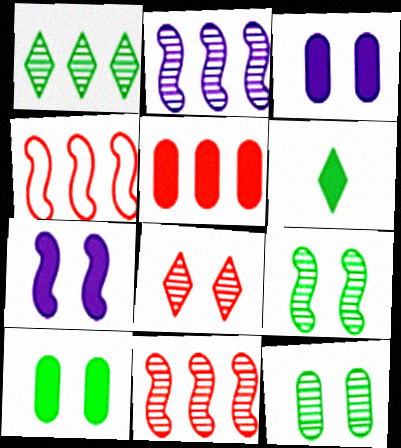[[5, 6, 7]]